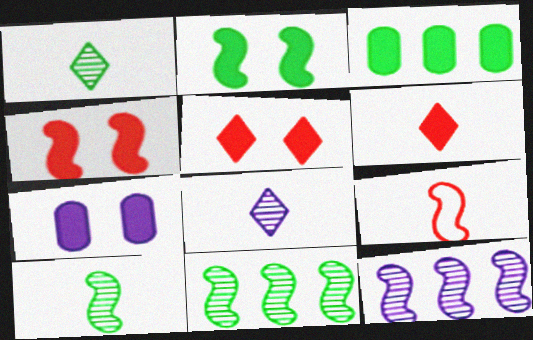[[2, 5, 7], 
[2, 9, 12]]